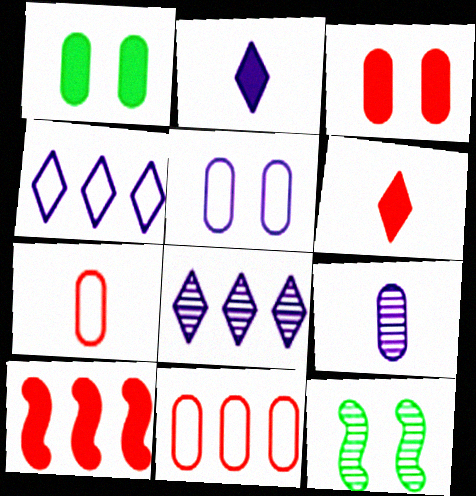[[1, 2, 10], 
[1, 9, 11], 
[2, 11, 12], 
[3, 6, 10]]